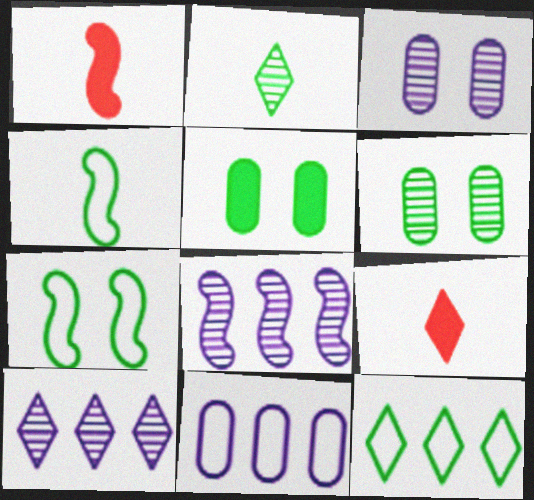[[1, 3, 12], 
[1, 7, 8]]